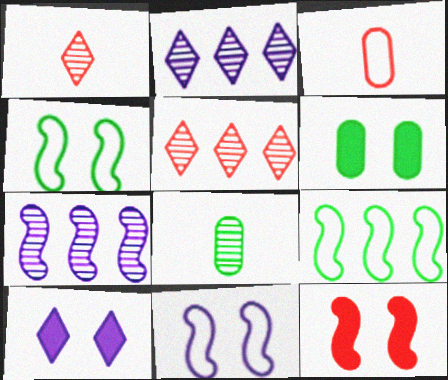[[3, 5, 12], 
[6, 10, 12]]